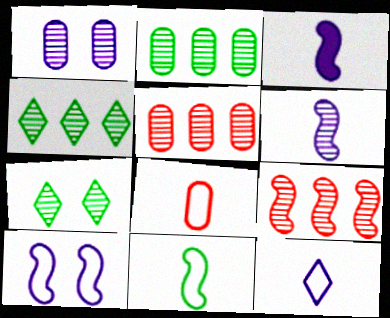[[5, 6, 7], 
[8, 11, 12]]